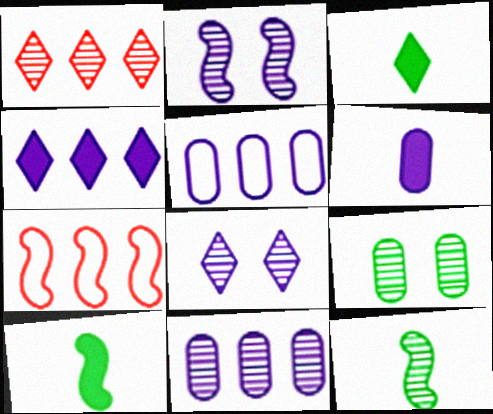[[2, 7, 10]]